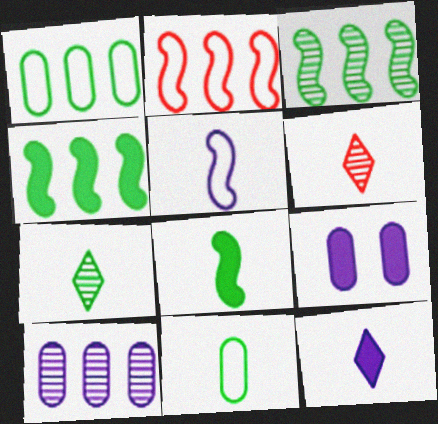[[2, 7, 9], 
[7, 8, 11]]